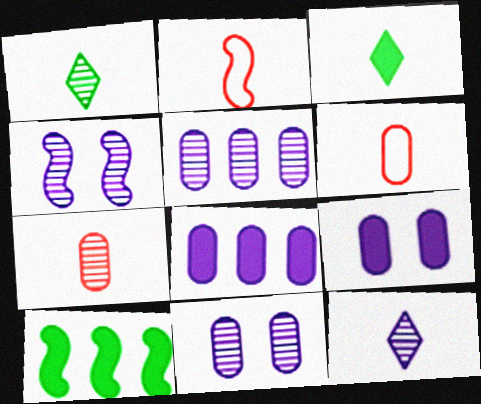[[2, 4, 10], 
[4, 5, 12]]